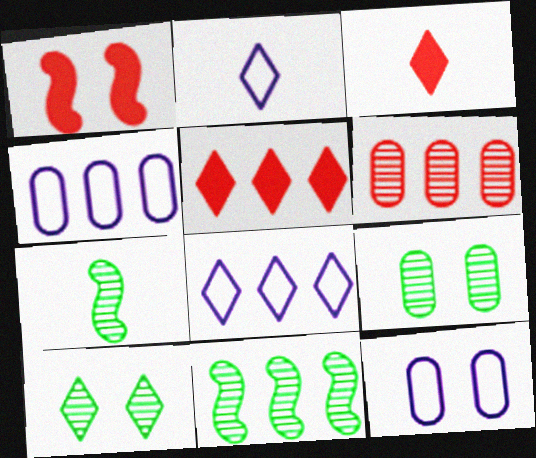[[1, 10, 12], 
[2, 5, 10], 
[3, 8, 10], 
[3, 11, 12], 
[4, 5, 11], 
[5, 7, 12]]